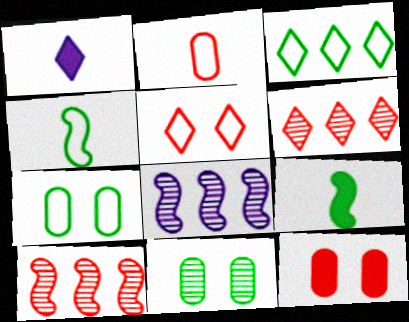[[1, 7, 10], 
[3, 4, 7], 
[3, 9, 11]]